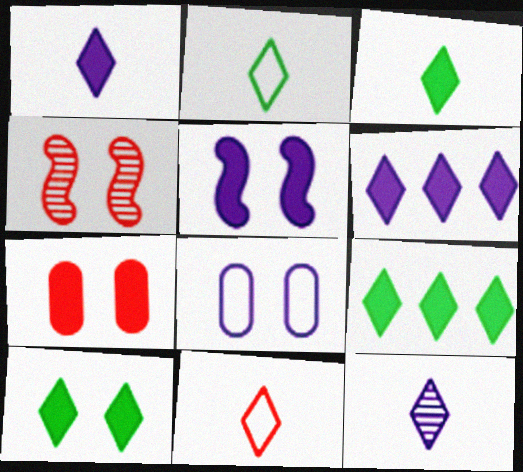[[3, 9, 10], 
[3, 11, 12], 
[4, 8, 10], 
[5, 7, 10]]